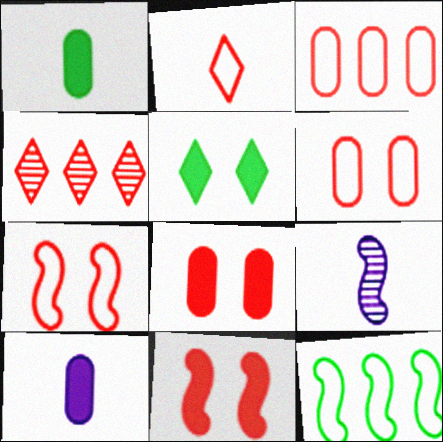[[1, 2, 9], 
[2, 3, 7], 
[3, 5, 9], 
[9, 11, 12]]